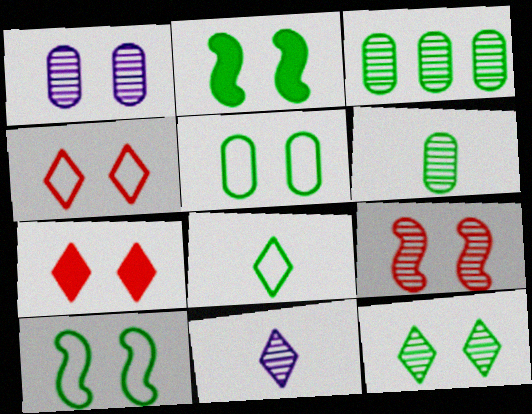[[1, 2, 4], 
[1, 7, 10], 
[1, 9, 12], 
[2, 3, 8], 
[2, 5, 12], 
[3, 9, 11]]